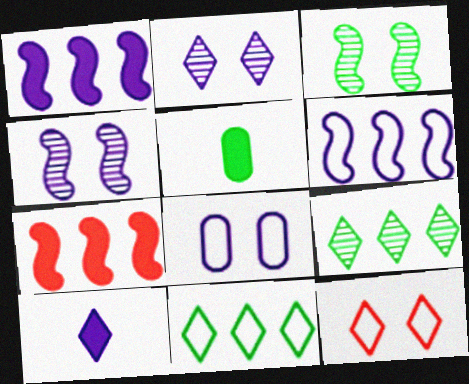[[3, 5, 11], 
[9, 10, 12]]